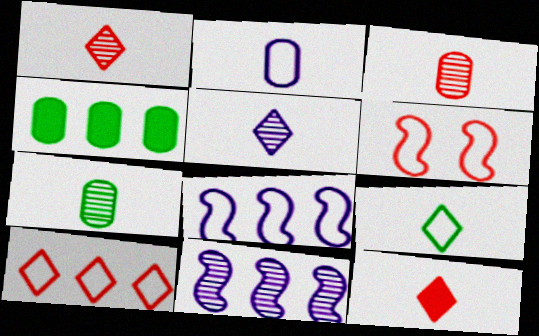[[4, 5, 6], 
[4, 10, 11], 
[5, 9, 12]]